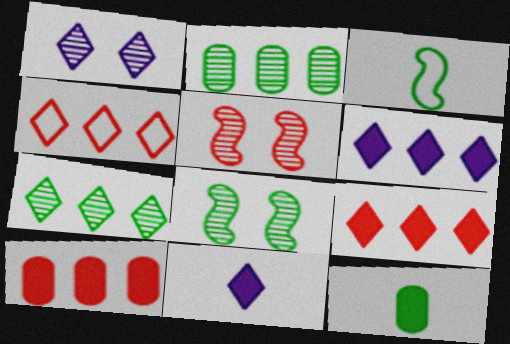[[1, 3, 10], 
[4, 6, 7]]